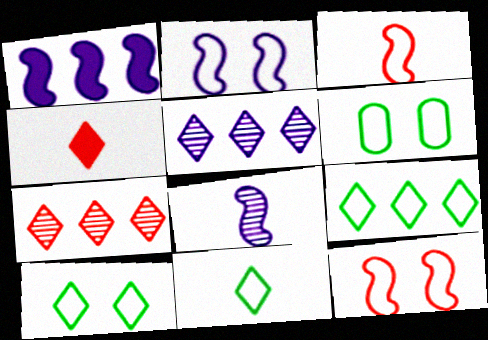[[1, 2, 8], 
[4, 5, 10], 
[9, 10, 11]]